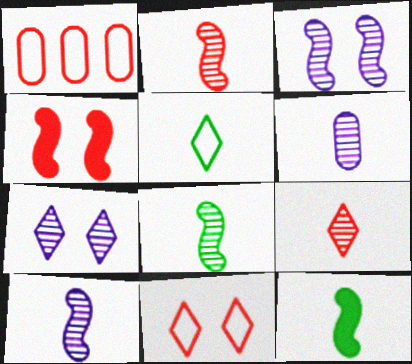[[1, 4, 9], 
[1, 7, 12], 
[2, 8, 10], 
[6, 8, 9]]